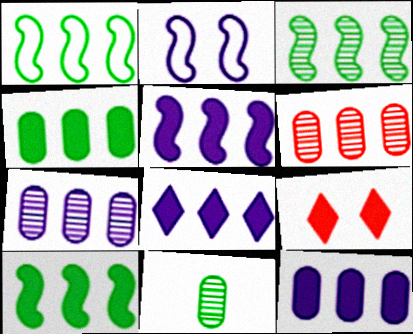[[1, 3, 10], 
[1, 6, 8], 
[5, 8, 12]]